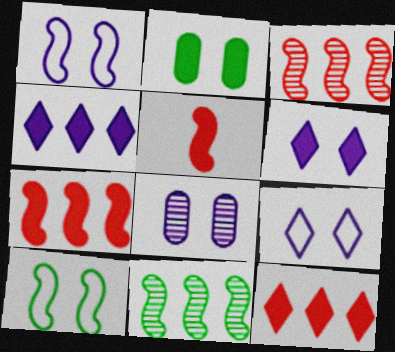[[1, 5, 11], 
[1, 6, 8], 
[2, 4, 5]]